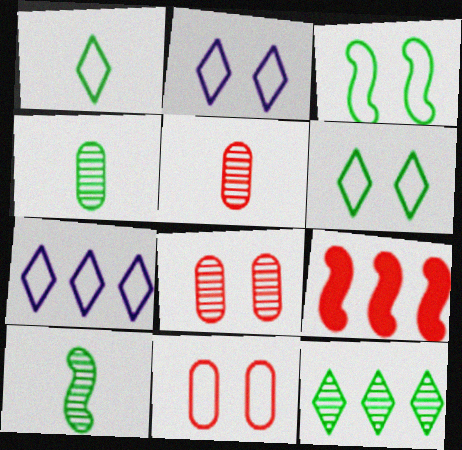[[2, 3, 11], 
[2, 4, 9]]